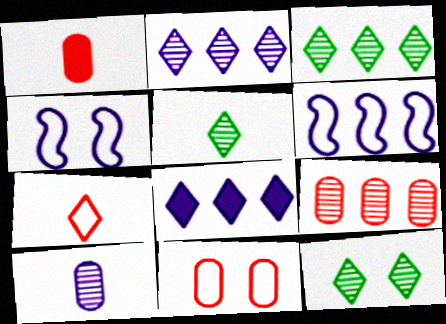[[1, 3, 4], 
[1, 6, 12], 
[1, 9, 11], 
[3, 5, 12], 
[4, 8, 10], 
[7, 8, 12]]